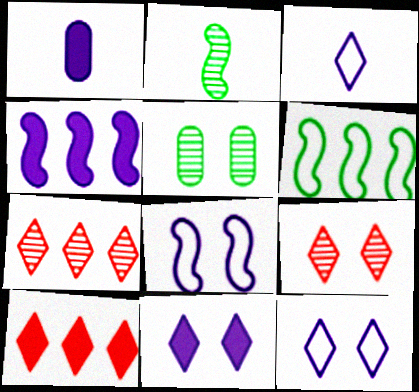[[1, 4, 11], 
[1, 6, 9]]